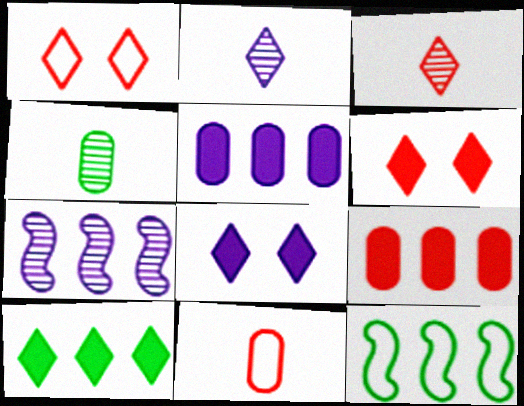[[1, 2, 10]]